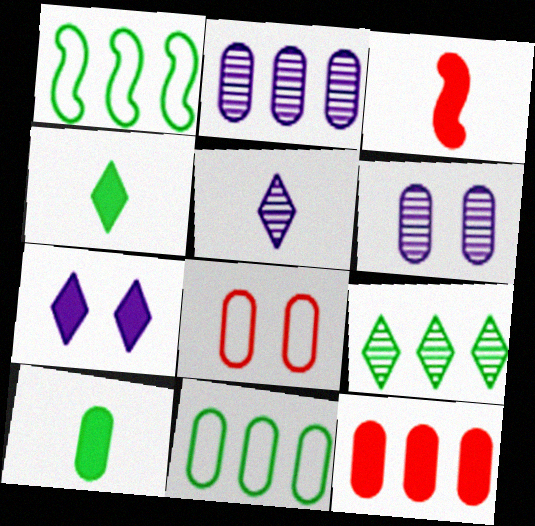[[2, 8, 10], 
[2, 11, 12]]